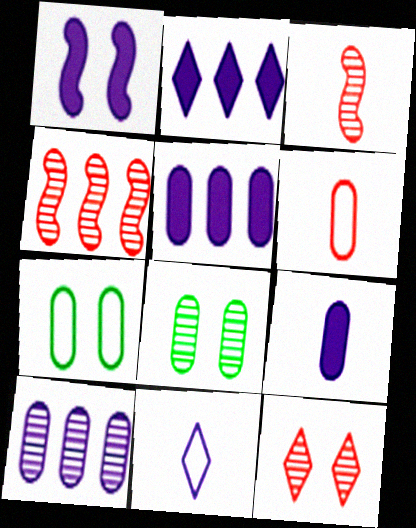[[1, 2, 9], 
[1, 7, 12], 
[1, 10, 11], 
[2, 3, 7], 
[5, 6, 8]]